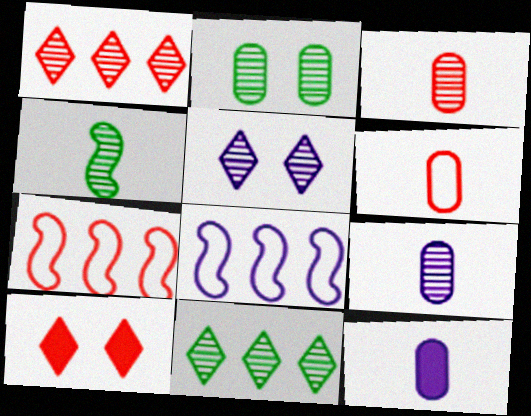[[2, 4, 11], 
[3, 7, 10], 
[5, 8, 12]]